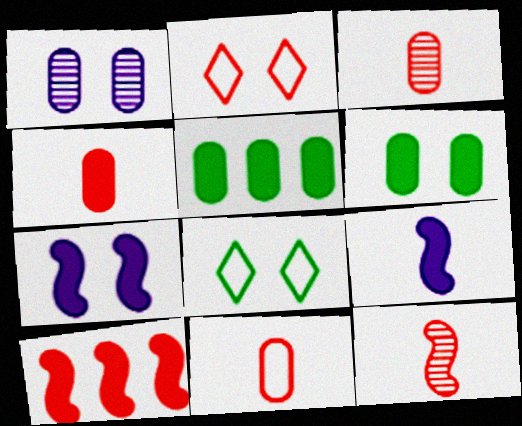[[1, 5, 11], 
[2, 3, 10], 
[3, 4, 11]]